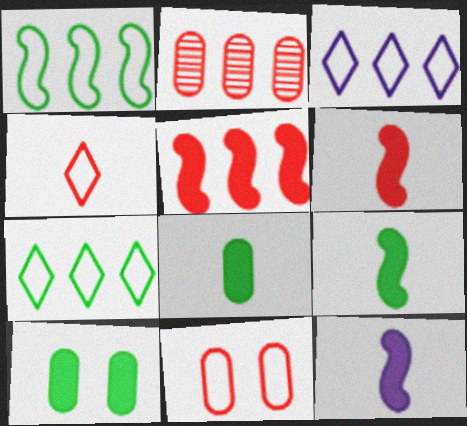[[6, 9, 12]]